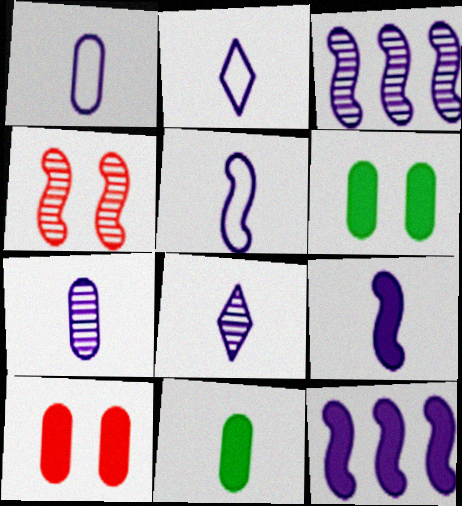[[1, 2, 5], 
[1, 8, 9], 
[2, 7, 9]]